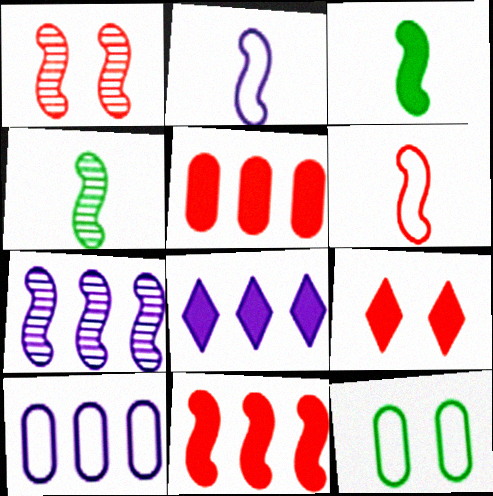[[1, 4, 7], 
[1, 6, 11], 
[4, 9, 10], 
[7, 8, 10]]